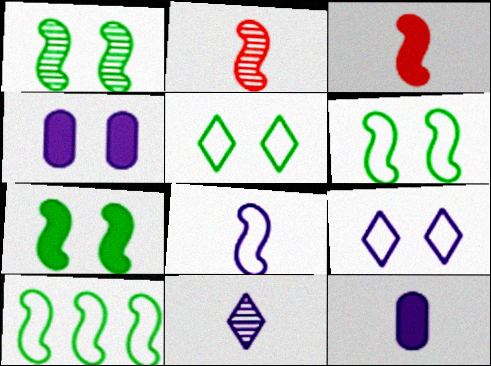[[1, 6, 7], 
[8, 11, 12]]